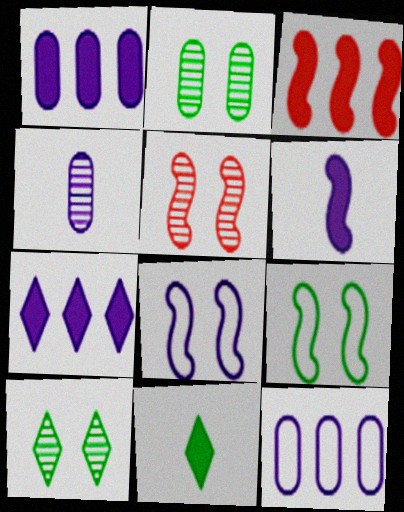[[4, 7, 8], 
[5, 11, 12]]